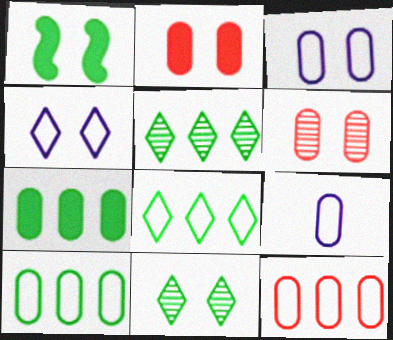[[1, 4, 6], 
[6, 7, 9]]